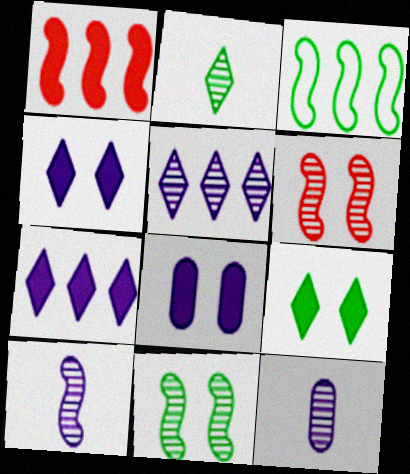[]